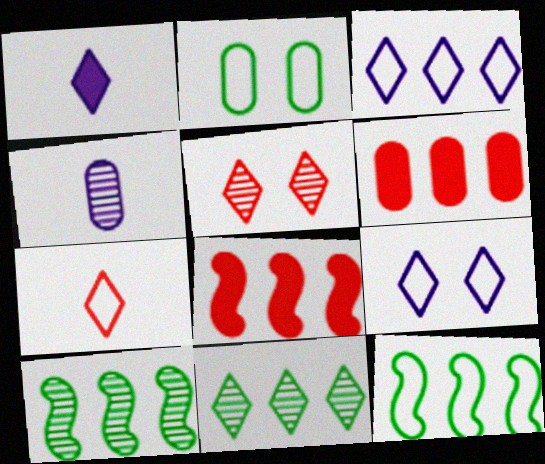[[2, 4, 6], 
[3, 6, 10], 
[4, 5, 10]]